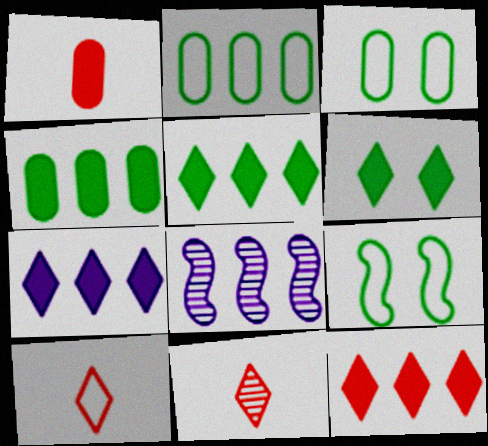[[2, 8, 12], 
[5, 7, 12]]